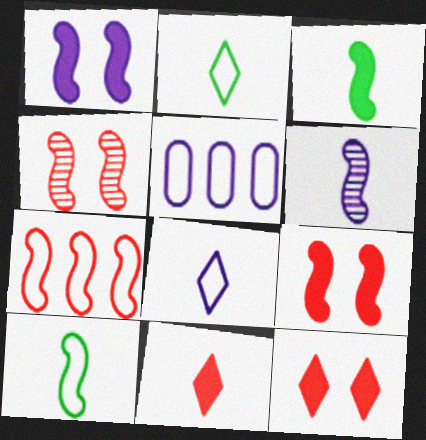[]